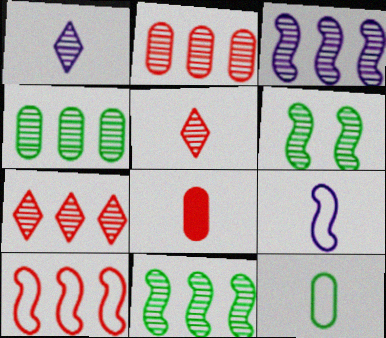[[1, 2, 6], 
[3, 4, 7]]